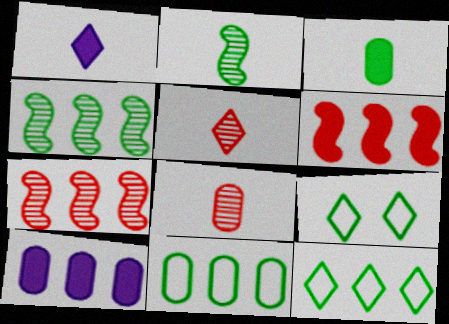[[3, 4, 9], 
[7, 10, 12]]